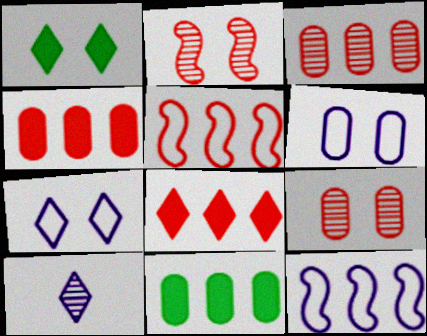[[1, 2, 6], 
[3, 5, 8]]